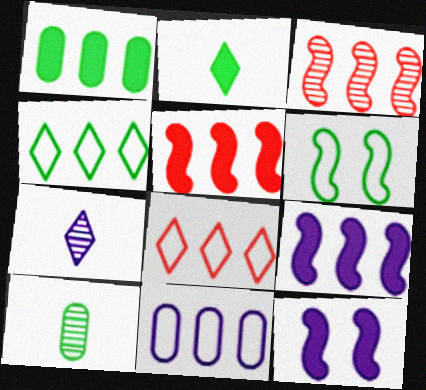[[7, 11, 12], 
[8, 10, 12]]